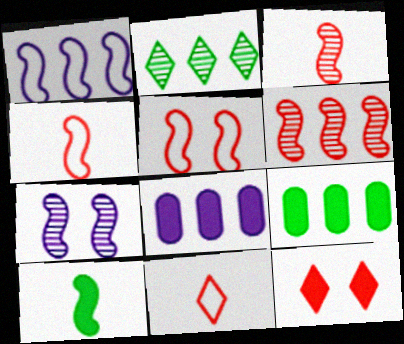[[7, 9, 11], 
[8, 10, 12]]